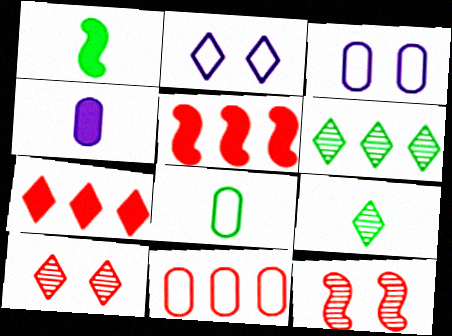[[1, 8, 9], 
[2, 7, 9], 
[3, 5, 9], 
[3, 8, 11]]